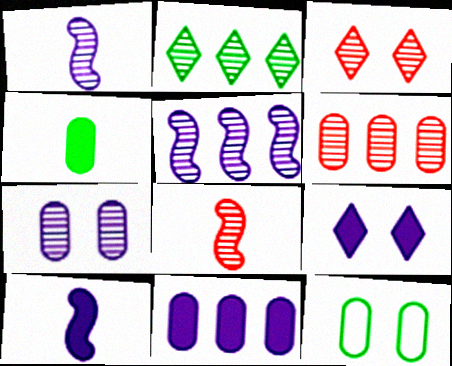[[2, 5, 6], 
[2, 7, 8], 
[3, 6, 8], 
[9, 10, 11]]